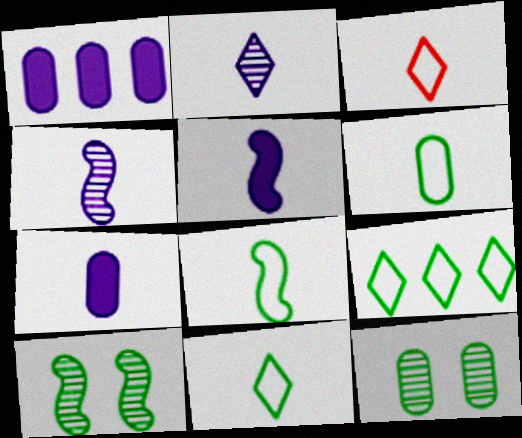[[1, 3, 10], 
[6, 8, 11]]